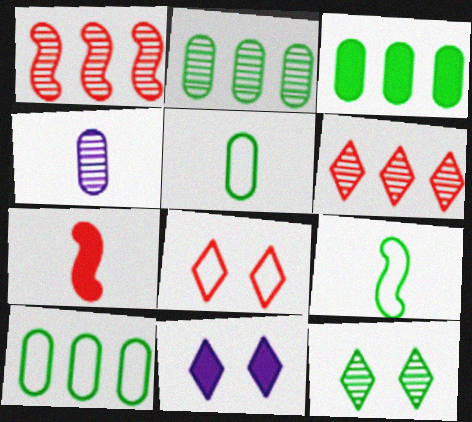[[1, 4, 12], 
[1, 5, 11], 
[2, 3, 10], 
[3, 7, 11], 
[3, 9, 12], 
[8, 11, 12]]